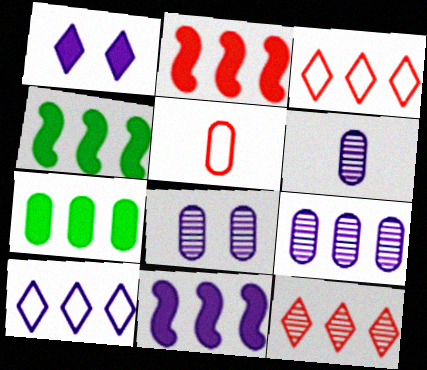[[2, 4, 11], 
[3, 4, 9], 
[5, 7, 8], 
[6, 8, 9], 
[9, 10, 11]]